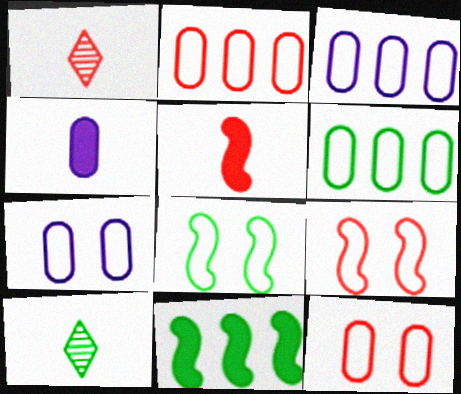[[1, 7, 11], 
[2, 3, 6]]